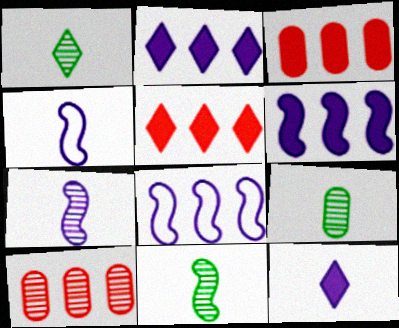[[1, 9, 11]]